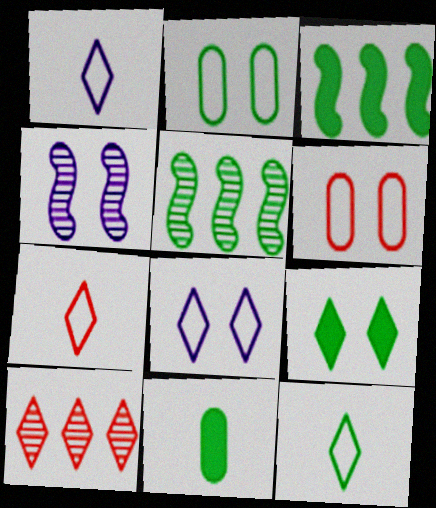[[1, 7, 12], 
[1, 9, 10], 
[3, 9, 11], 
[4, 6, 9]]